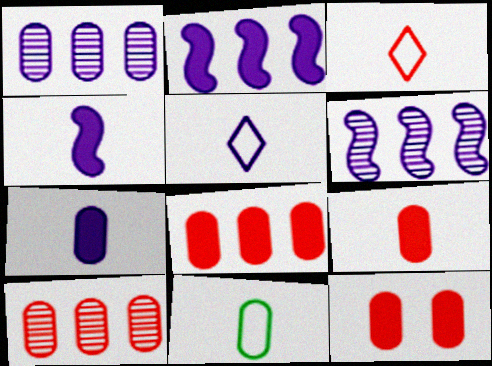[[1, 11, 12], 
[8, 9, 12]]